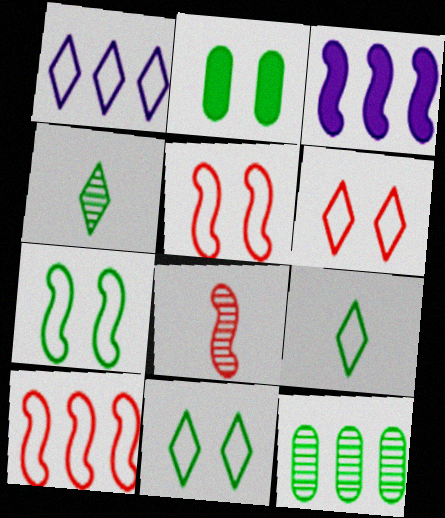[[1, 2, 8], 
[1, 6, 9], 
[3, 7, 8]]